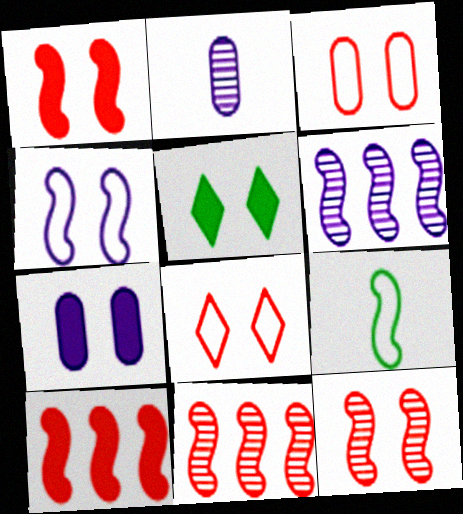[[1, 5, 7], 
[1, 6, 9]]